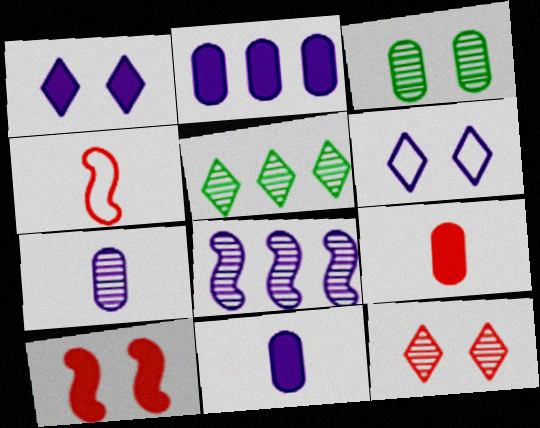[[3, 6, 10], 
[6, 8, 11]]